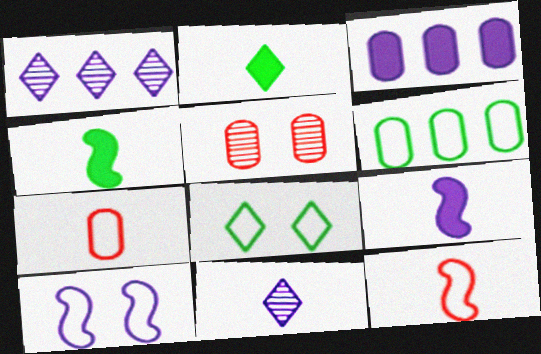[[3, 10, 11], 
[4, 7, 11]]